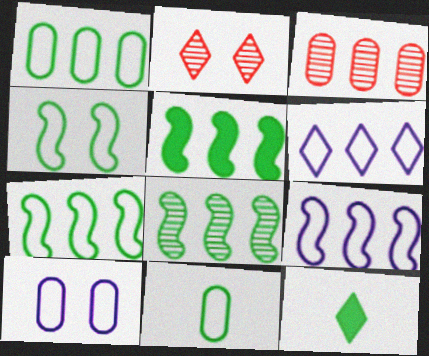[[2, 6, 12], 
[3, 5, 6], 
[5, 7, 8]]